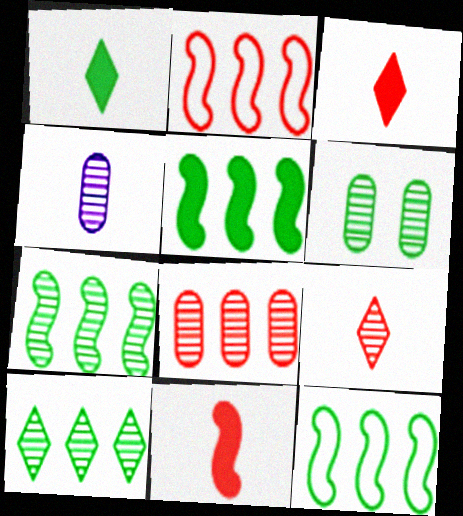[[1, 6, 12], 
[4, 6, 8], 
[5, 7, 12]]